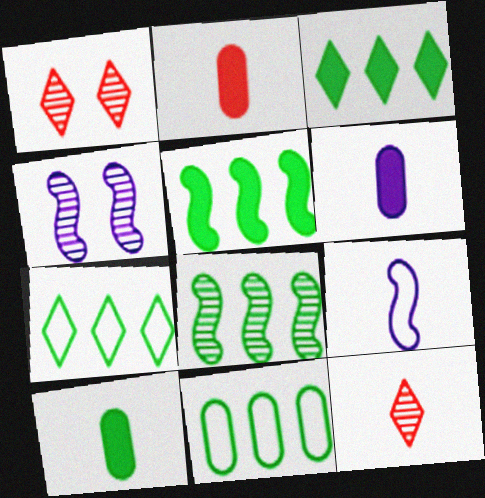[[2, 4, 7], 
[2, 6, 10], 
[3, 8, 11], 
[9, 10, 12]]